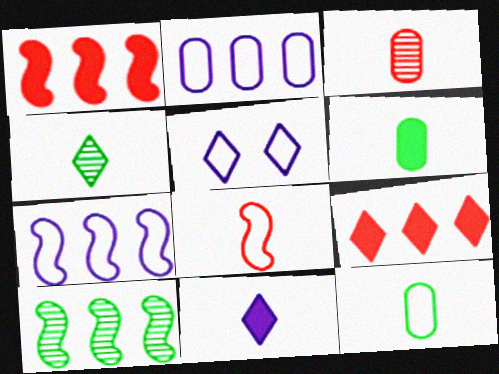[[1, 7, 10], 
[2, 9, 10], 
[4, 5, 9]]